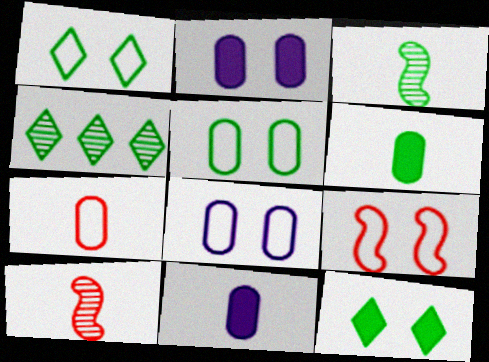[[1, 8, 9], 
[4, 9, 11]]